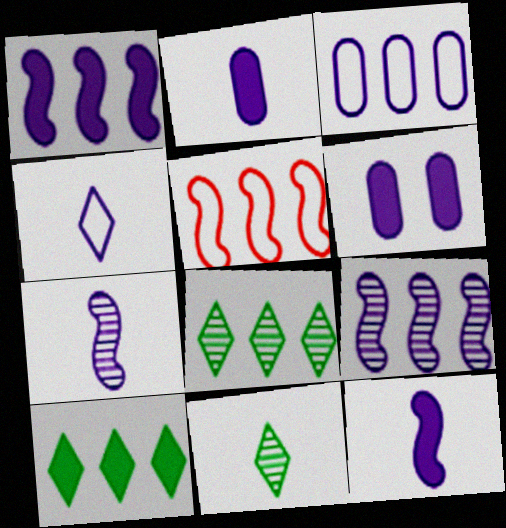[[2, 4, 7], 
[4, 6, 9], 
[5, 6, 11]]